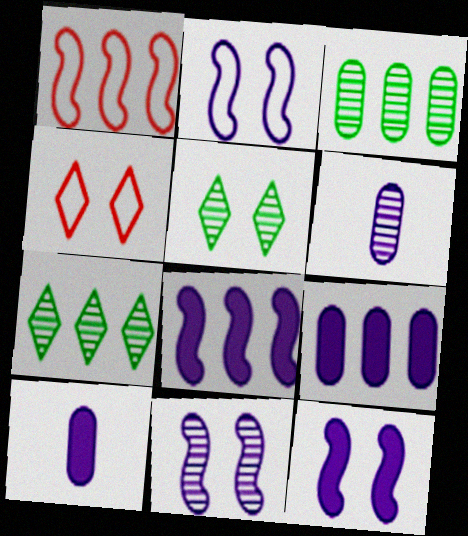[[1, 5, 10], 
[1, 7, 9], 
[2, 11, 12]]